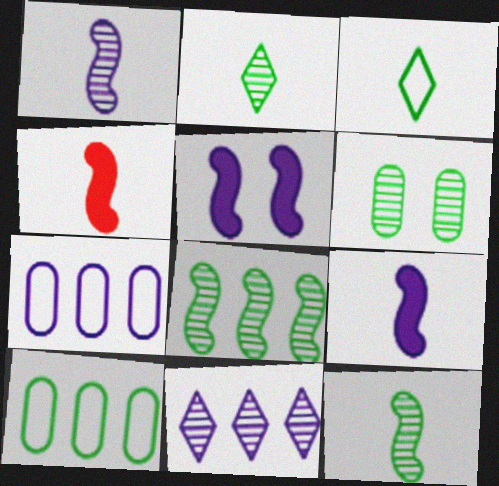[[2, 6, 8]]